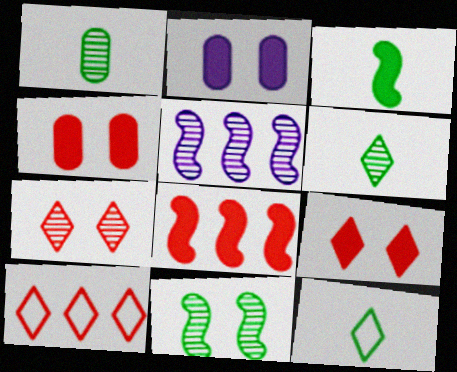[[1, 3, 12], 
[1, 5, 7], 
[4, 5, 12]]